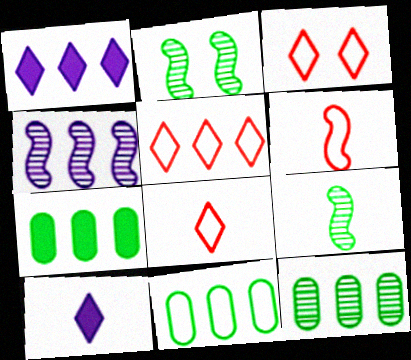[[3, 5, 8], 
[4, 5, 7], 
[7, 11, 12]]